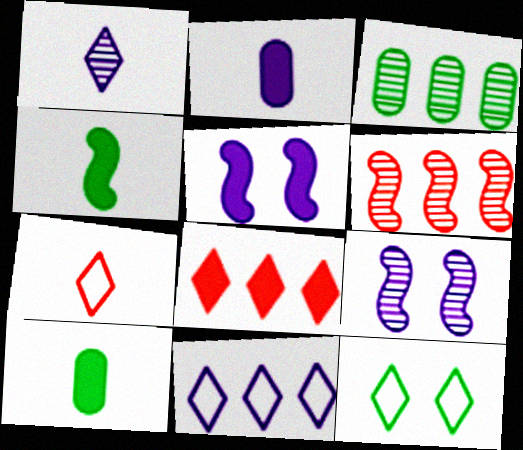[[1, 8, 12], 
[2, 6, 12], 
[2, 9, 11], 
[3, 4, 12], 
[3, 5, 7], 
[5, 8, 10], 
[7, 11, 12]]